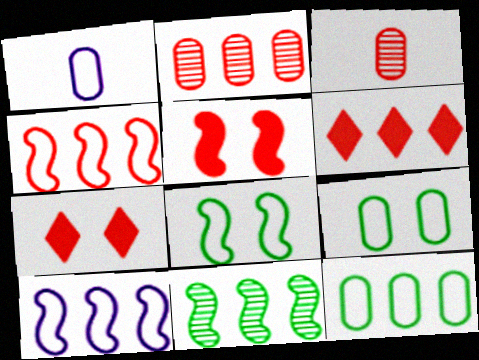[[1, 7, 11], 
[2, 4, 6], 
[3, 4, 7]]